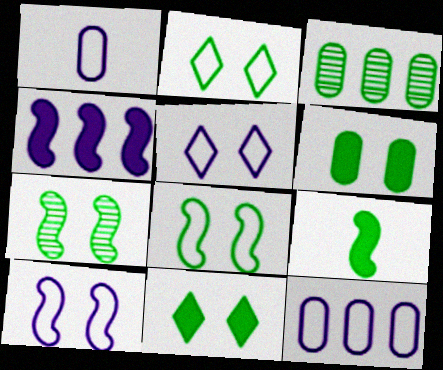[[2, 3, 9], 
[2, 6, 7]]